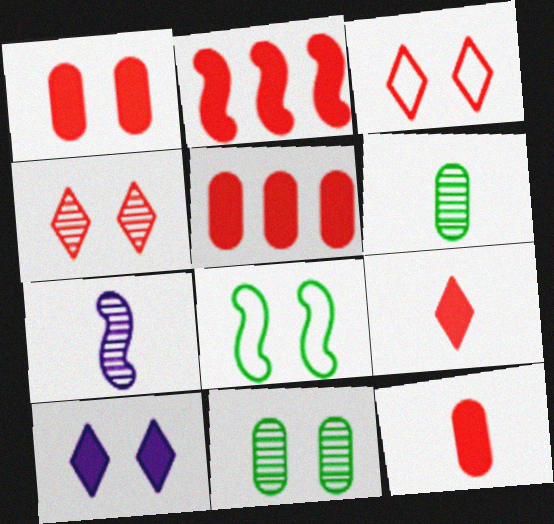[[1, 2, 9], 
[1, 5, 12], 
[2, 7, 8]]